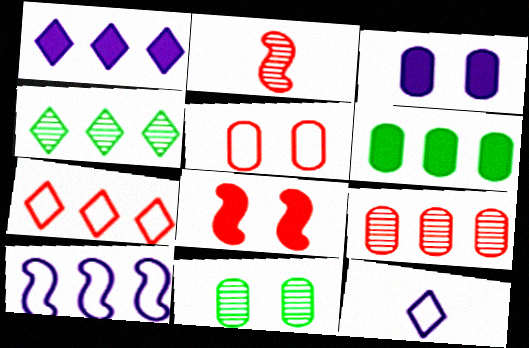[[1, 4, 7], 
[3, 5, 11]]